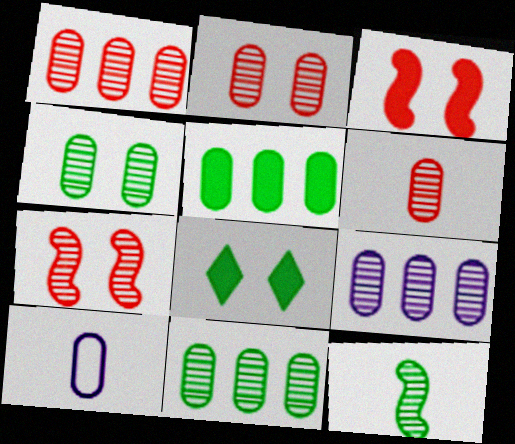[[1, 2, 6], 
[1, 9, 11], 
[2, 5, 10], 
[4, 6, 9]]